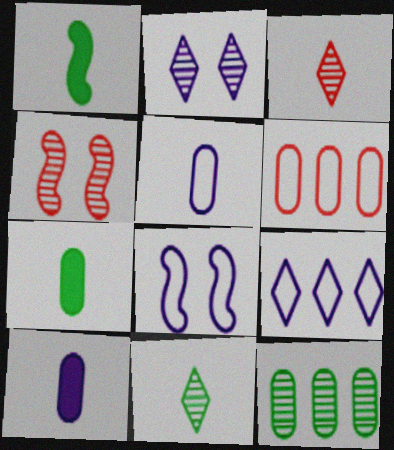[[1, 2, 6], 
[1, 3, 5], 
[4, 7, 9], 
[5, 8, 9]]